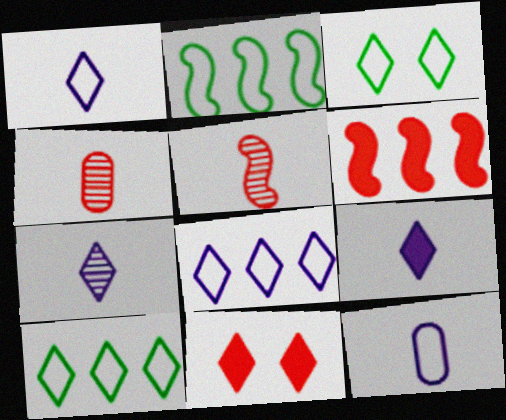[[1, 7, 9], 
[7, 10, 11]]